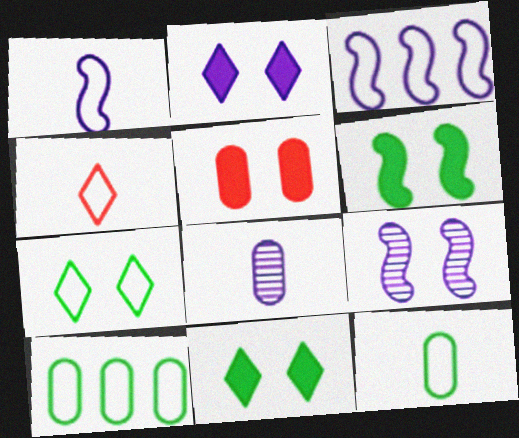[[1, 4, 12], 
[2, 3, 8], 
[2, 5, 6], 
[5, 7, 9], 
[5, 8, 10]]